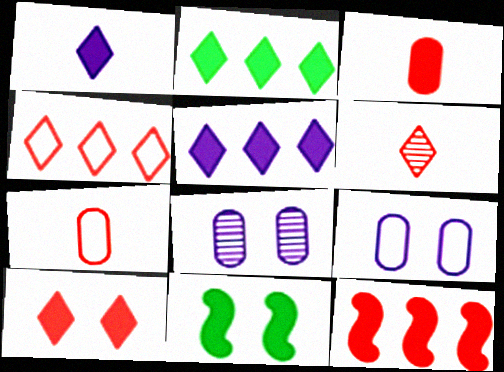[[1, 2, 10], 
[3, 5, 11], 
[3, 10, 12], 
[4, 6, 10]]